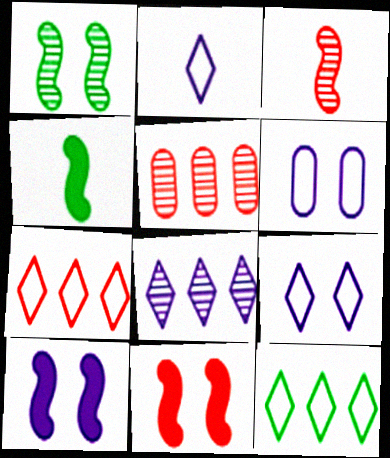[[4, 5, 9]]